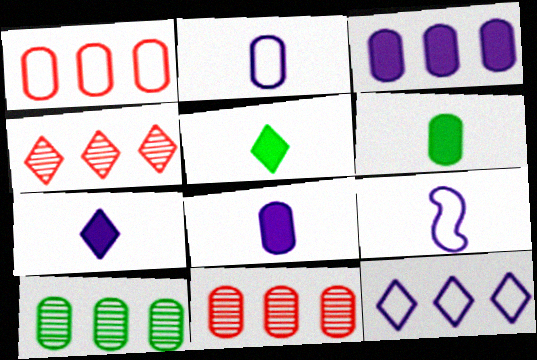[[1, 3, 10]]